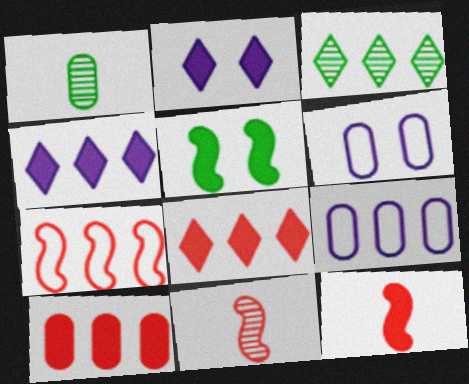[[1, 2, 7], 
[1, 6, 10], 
[3, 6, 12]]